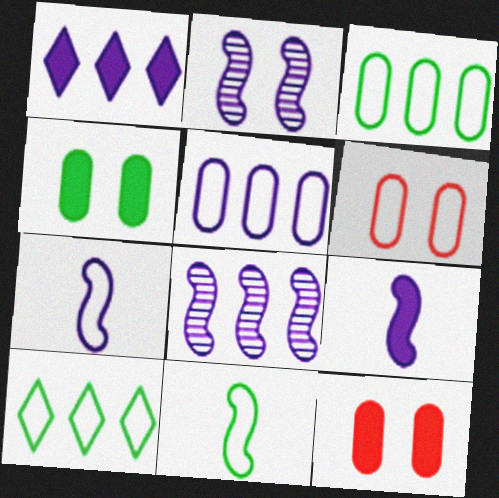[[1, 5, 8], 
[6, 7, 10]]